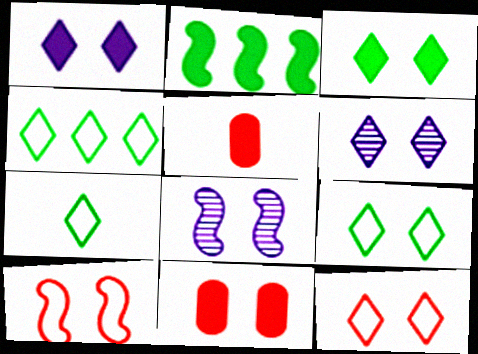[[1, 2, 5], 
[3, 6, 12], 
[4, 5, 8], 
[4, 7, 9], 
[8, 9, 11]]